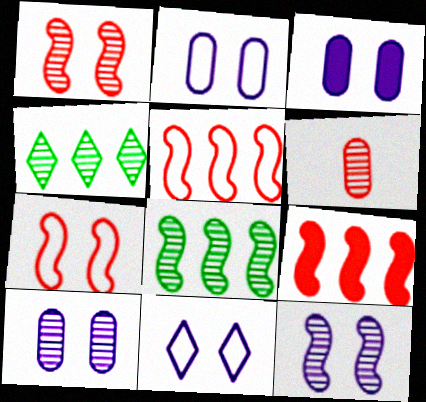[[2, 3, 10], 
[3, 11, 12], 
[4, 6, 12]]